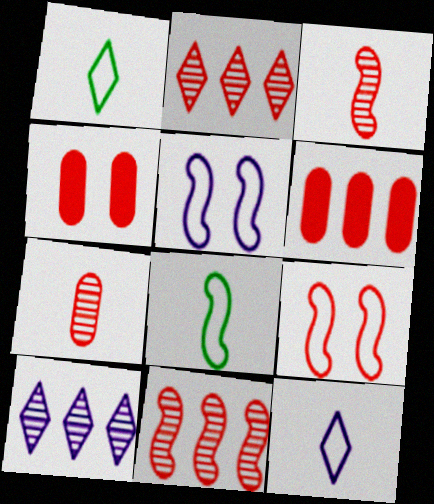[[4, 8, 10]]